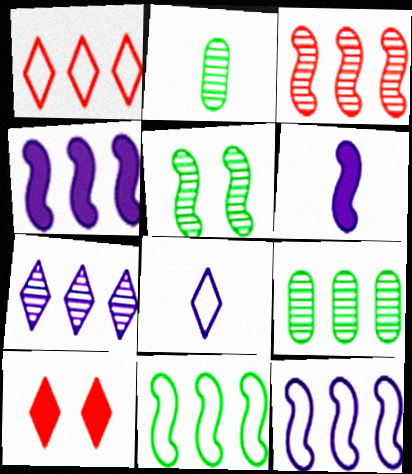[[1, 4, 9], 
[2, 10, 12], 
[3, 4, 11], 
[3, 7, 9]]